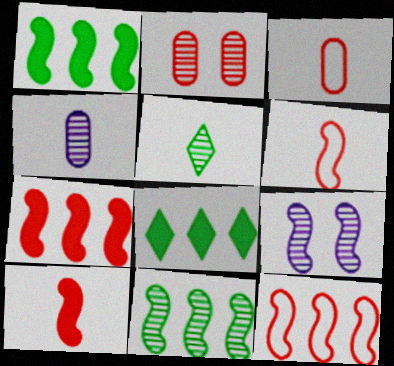[[1, 6, 9], 
[3, 8, 9]]